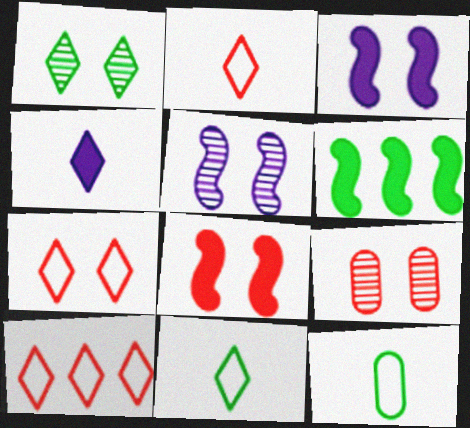[[1, 4, 10], 
[1, 5, 9], 
[1, 6, 12], 
[2, 7, 10], 
[7, 8, 9]]